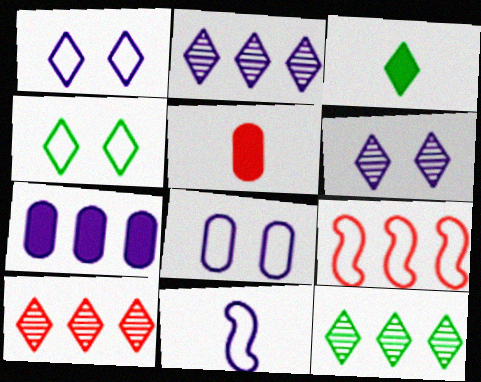[[1, 3, 10], 
[2, 10, 12], 
[3, 4, 12], 
[6, 7, 11], 
[7, 9, 12]]